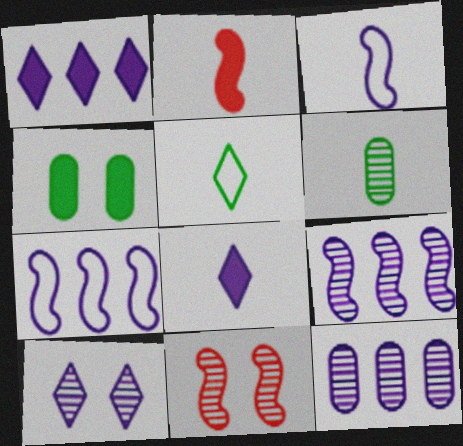[[1, 2, 4], 
[1, 7, 12]]